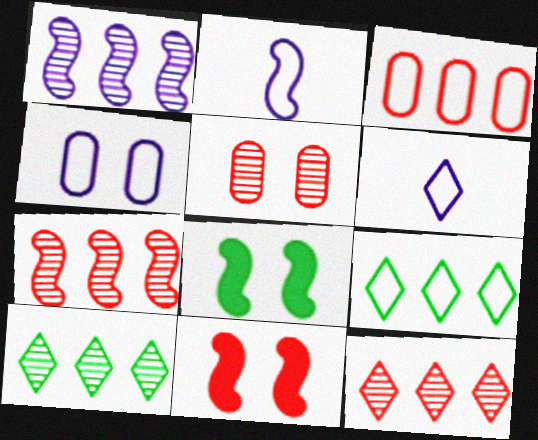[[2, 7, 8]]